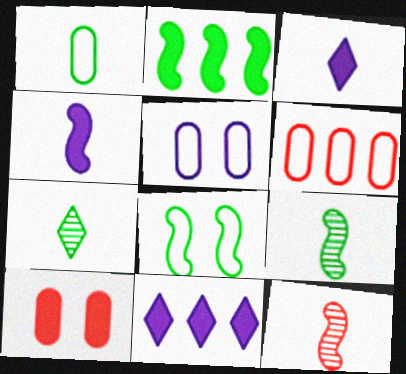[[1, 3, 12], 
[1, 5, 6], 
[2, 3, 10], 
[2, 8, 9]]